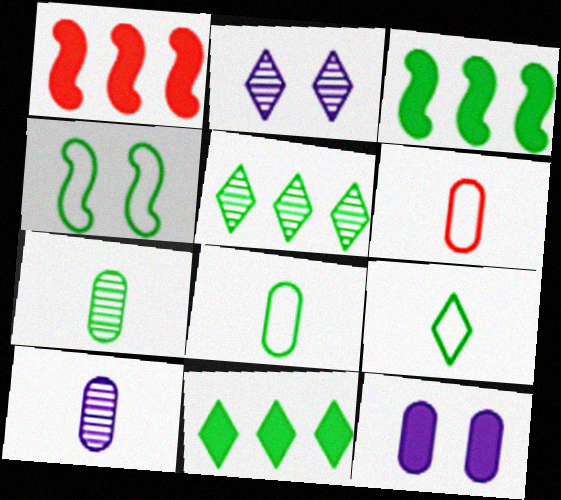[[1, 2, 8], 
[2, 3, 6], 
[4, 7, 11]]